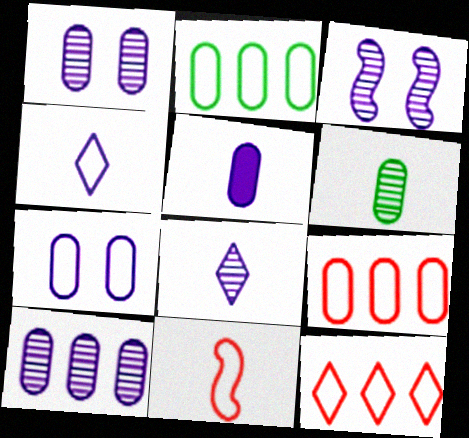[[3, 8, 10], 
[5, 7, 10]]